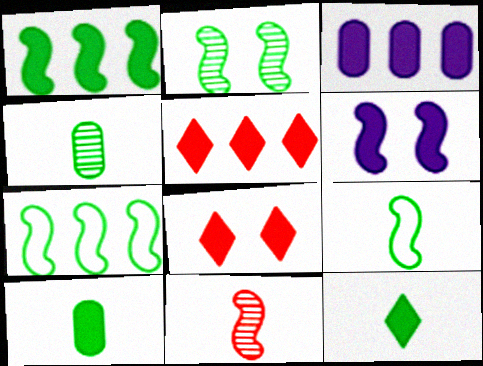[[1, 2, 9], 
[1, 3, 5], 
[4, 9, 12], 
[5, 6, 10], 
[6, 7, 11]]